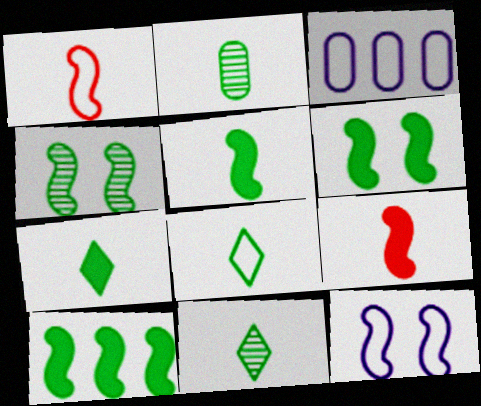[[2, 5, 8], 
[5, 6, 10], 
[7, 8, 11]]